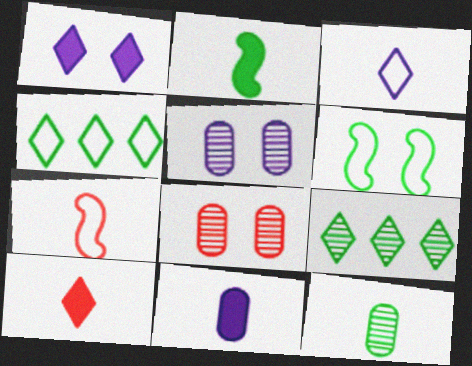[[1, 6, 8], 
[2, 10, 11]]